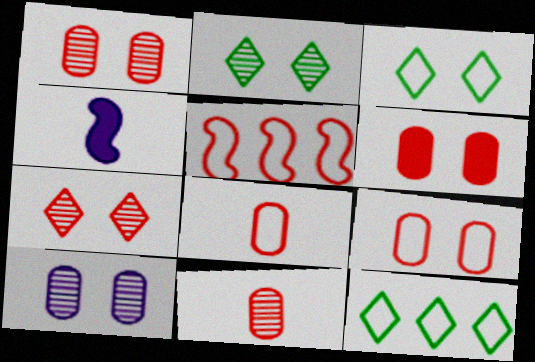[[1, 4, 12], 
[1, 6, 9]]